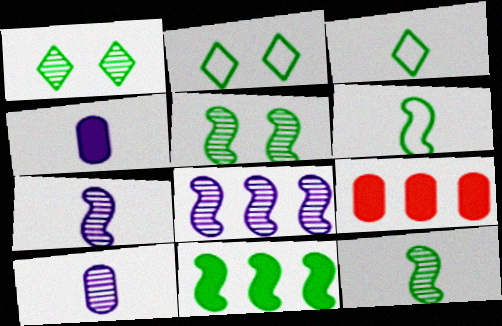[[2, 7, 9], 
[5, 6, 11]]